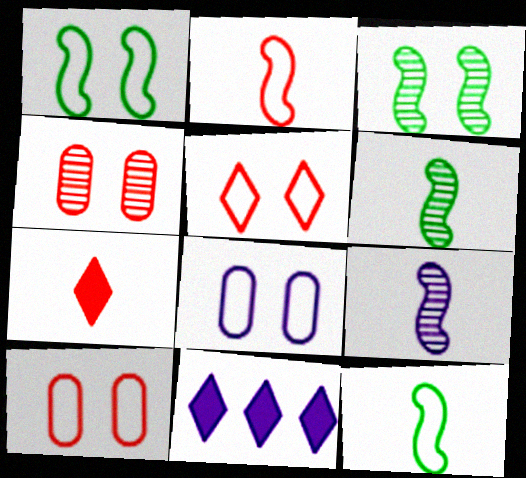[[1, 5, 8], 
[4, 11, 12], 
[6, 10, 11], 
[8, 9, 11]]